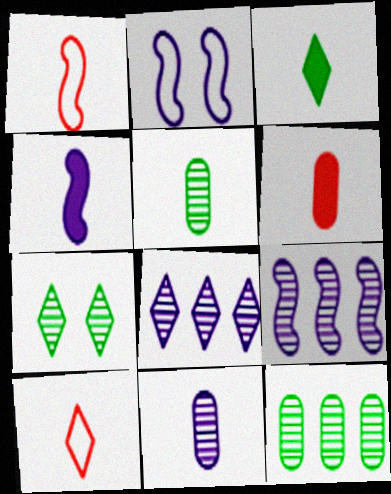[[1, 3, 11], 
[2, 4, 9], 
[3, 4, 6], 
[4, 5, 10]]